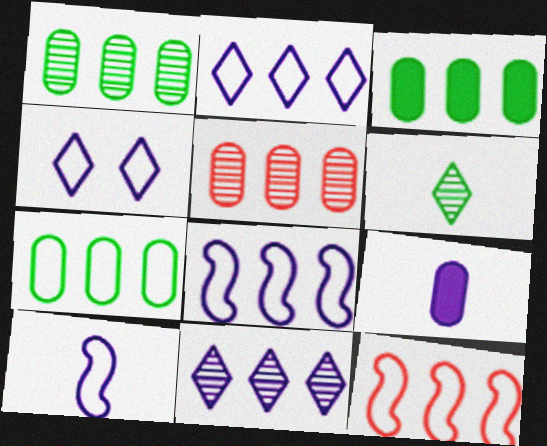[[1, 3, 7], 
[2, 7, 12], 
[3, 11, 12]]